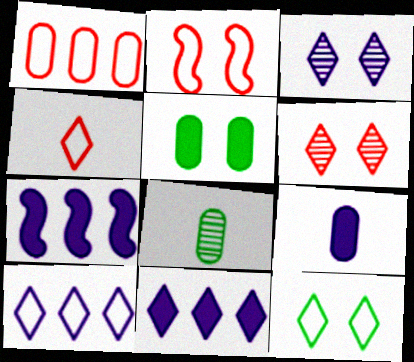[[1, 2, 4], 
[2, 3, 5], 
[2, 8, 11], 
[4, 10, 12]]